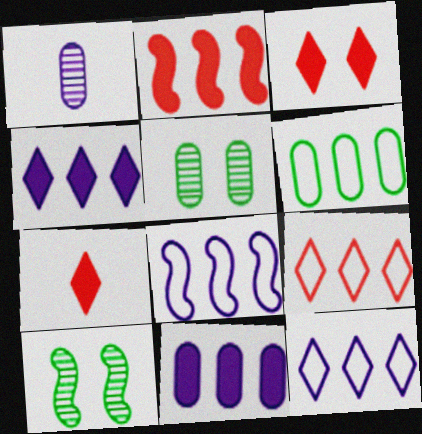[[5, 7, 8], 
[6, 8, 9]]